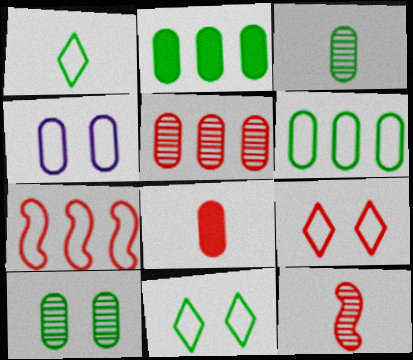[[1, 4, 7]]